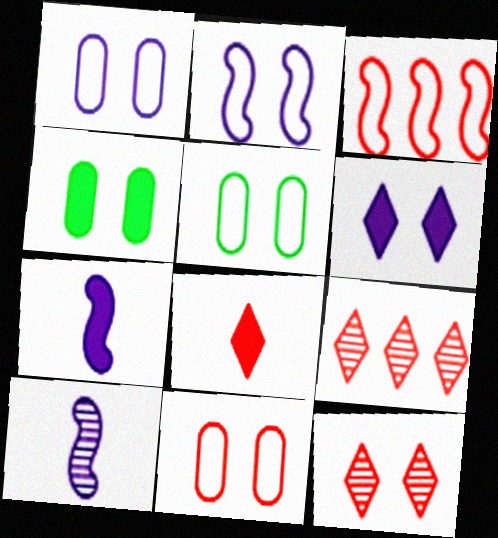[[1, 5, 11], 
[2, 4, 12], 
[5, 7, 9]]